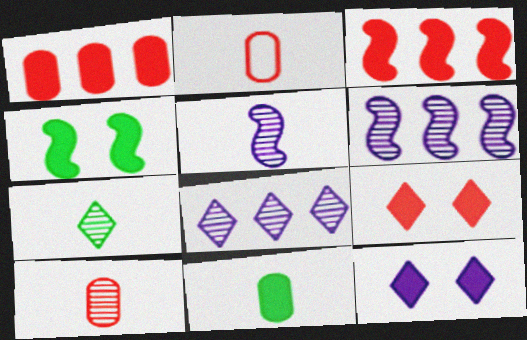[[2, 4, 8], 
[3, 11, 12], 
[5, 7, 10]]